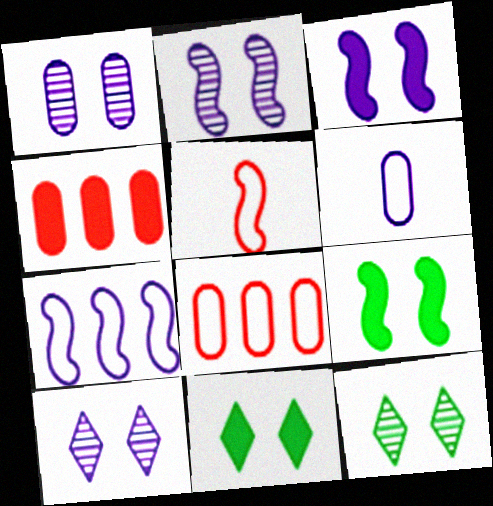[[1, 2, 10]]